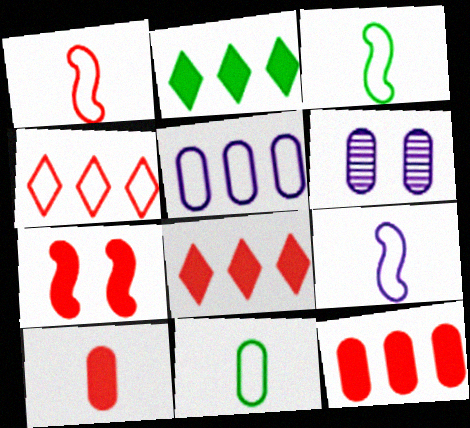[[1, 2, 6], 
[1, 3, 9], 
[3, 6, 8], 
[6, 11, 12], 
[7, 8, 10]]